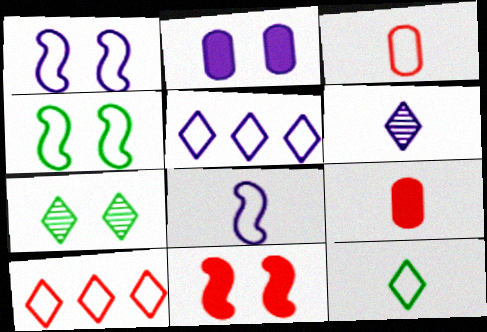[[3, 4, 5], 
[3, 8, 12]]